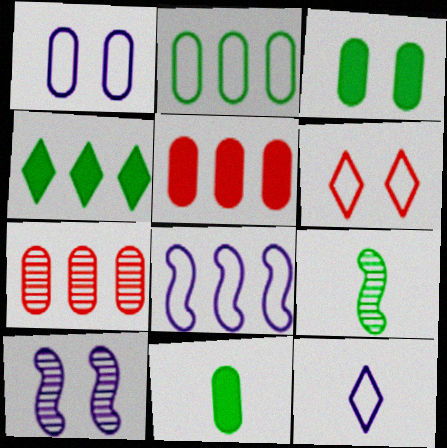[[1, 7, 11], 
[1, 8, 12], 
[3, 6, 10], 
[4, 7, 8]]